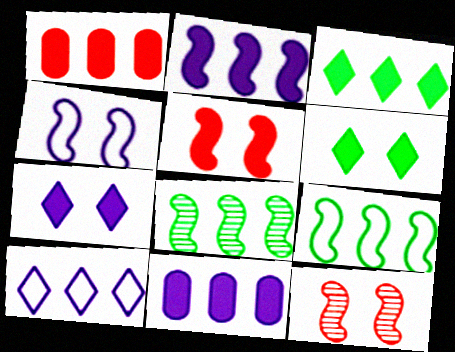[[1, 2, 3], 
[1, 8, 10]]